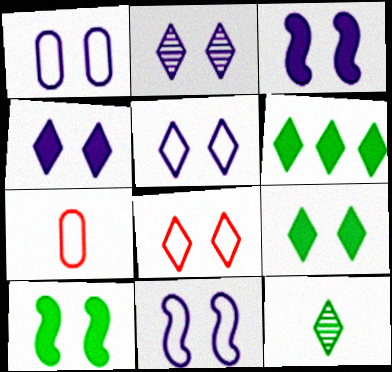[[1, 2, 3], 
[1, 5, 11], 
[2, 4, 5], 
[2, 8, 9]]